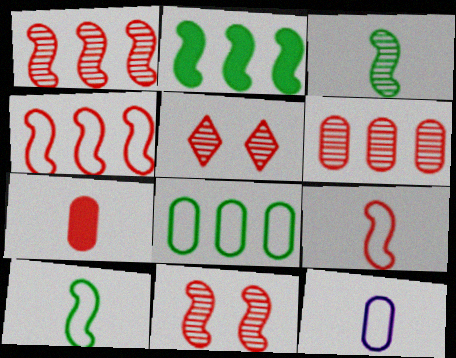[[2, 5, 12], 
[4, 5, 7]]